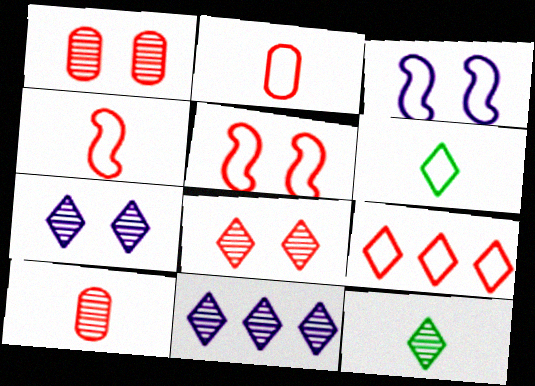[[2, 5, 9], 
[8, 11, 12]]